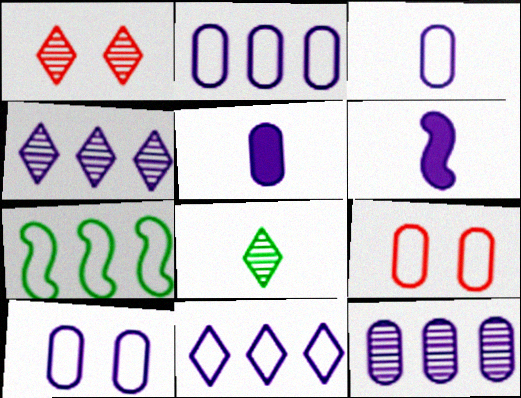[[1, 4, 8], 
[1, 5, 7], 
[2, 3, 10], 
[4, 6, 10], 
[5, 10, 12]]